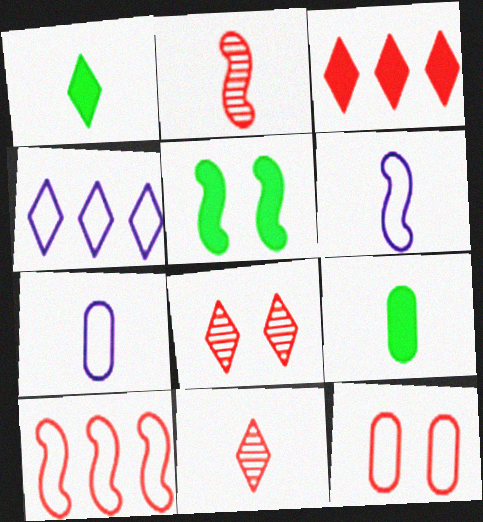[[1, 2, 7], 
[1, 4, 8], 
[2, 3, 12], 
[6, 9, 11]]